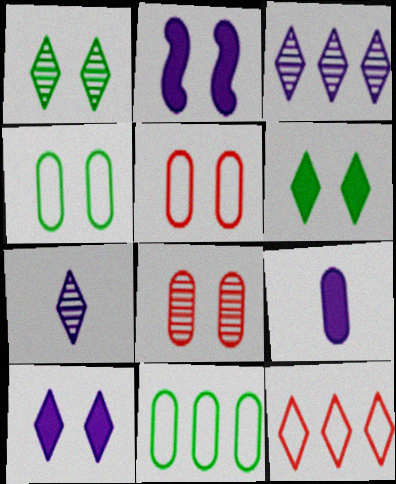[[1, 2, 5], 
[6, 7, 12], 
[8, 9, 11]]